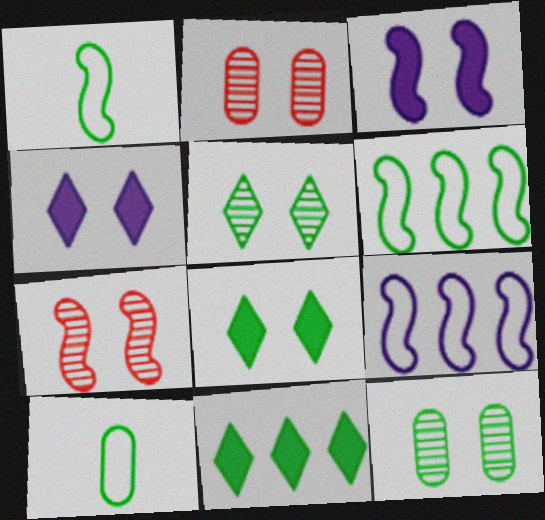[[1, 11, 12]]